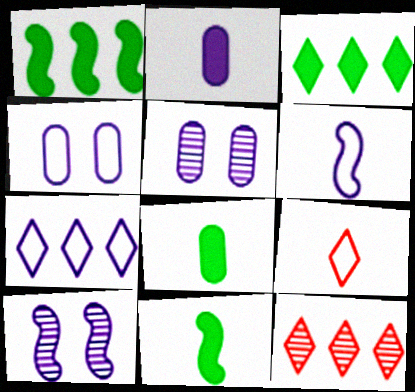[[1, 5, 9], 
[2, 7, 10], 
[3, 7, 12], 
[4, 6, 7], 
[4, 11, 12]]